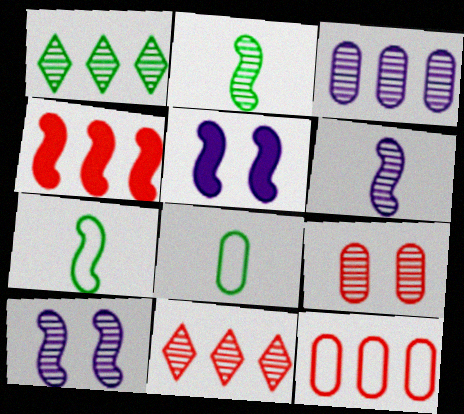[[1, 6, 9], 
[4, 7, 10], 
[4, 11, 12], 
[5, 8, 11]]